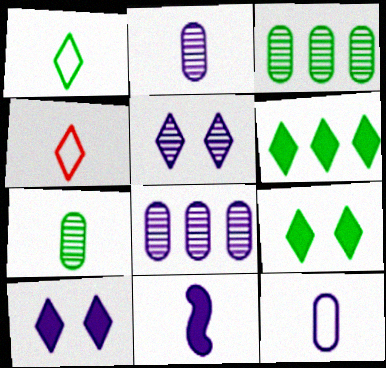[[4, 5, 6], 
[4, 7, 11]]